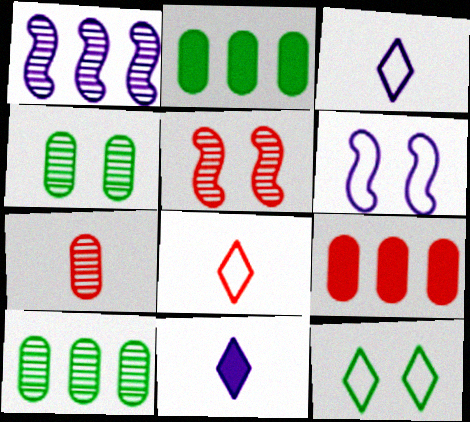[[2, 3, 5], 
[5, 8, 9]]